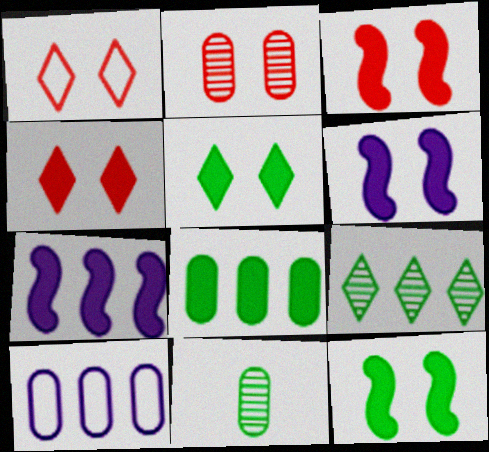[[1, 2, 3], 
[1, 7, 11], 
[3, 6, 12]]